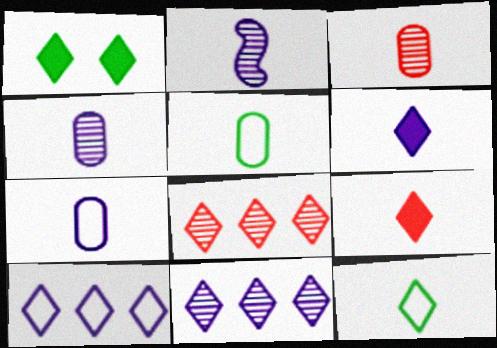[[2, 5, 9], 
[2, 6, 7]]